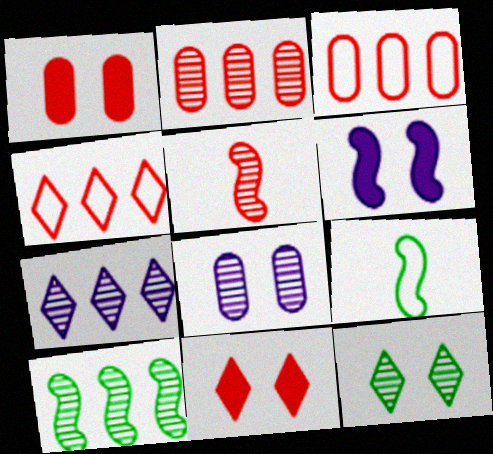[[1, 4, 5], 
[1, 7, 9], 
[2, 7, 10], 
[3, 5, 11]]